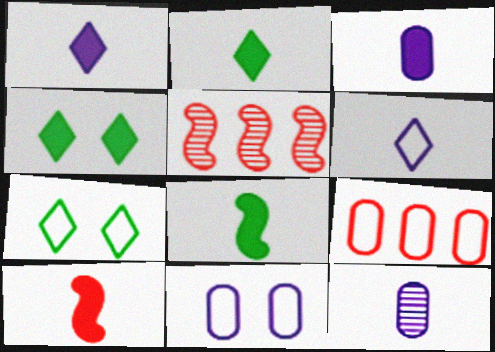[[2, 3, 10], 
[2, 5, 11], 
[3, 5, 7]]